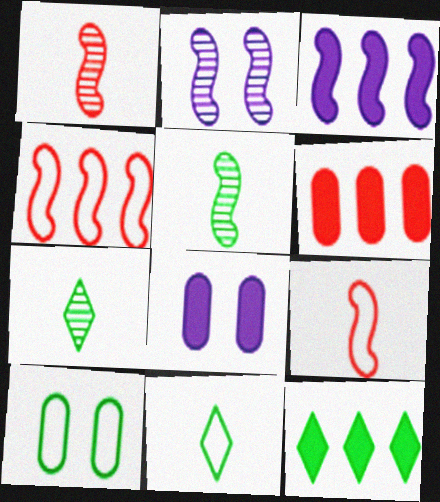[[2, 6, 11], 
[3, 6, 12], 
[4, 7, 8], 
[5, 10, 12]]